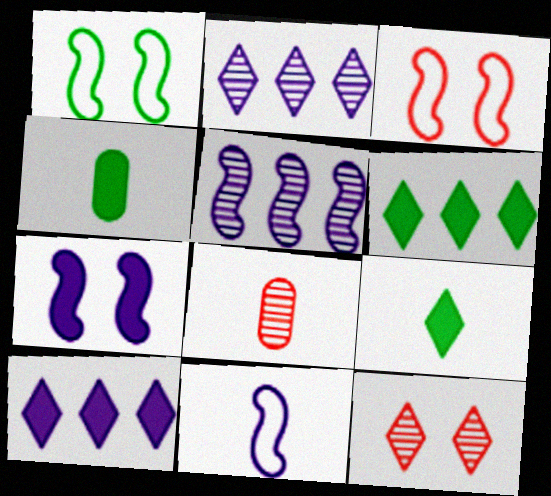[[1, 8, 10], 
[2, 3, 4], 
[5, 7, 11], 
[8, 9, 11]]